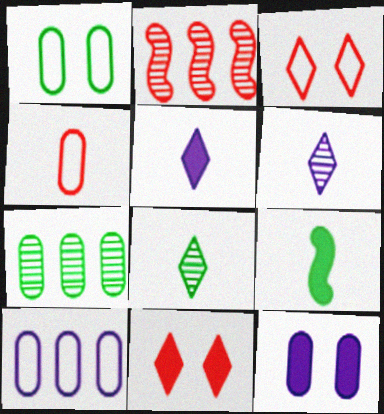[[1, 2, 5], 
[1, 4, 10], 
[2, 4, 11], 
[4, 6, 9], 
[4, 7, 12]]